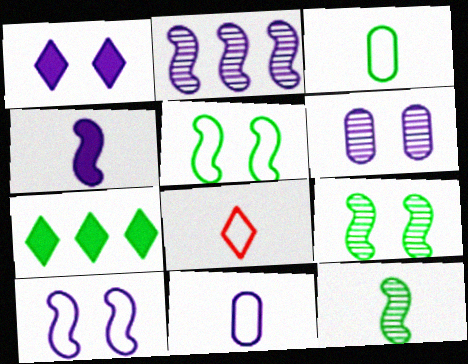[[1, 2, 11], 
[1, 6, 10], 
[2, 4, 10], 
[3, 7, 9]]